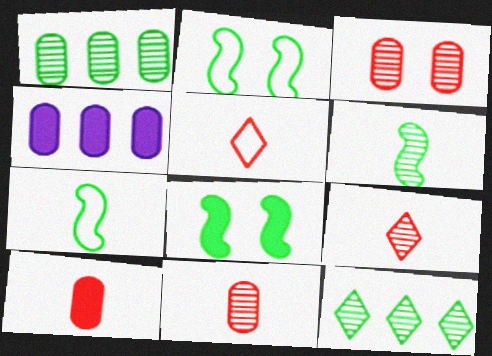[[2, 4, 9]]